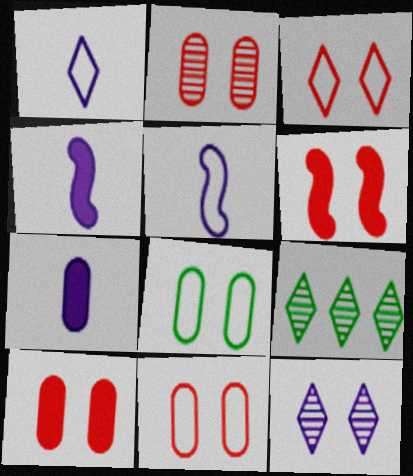[[2, 3, 6], 
[2, 10, 11], 
[4, 9, 11], 
[5, 9, 10], 
[6, 8, 12]]